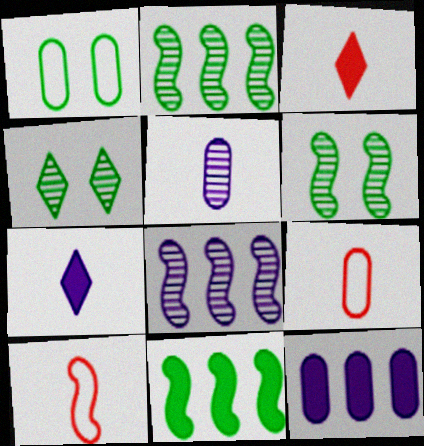[[1, 3, 8], 
[4, 10, 12]]